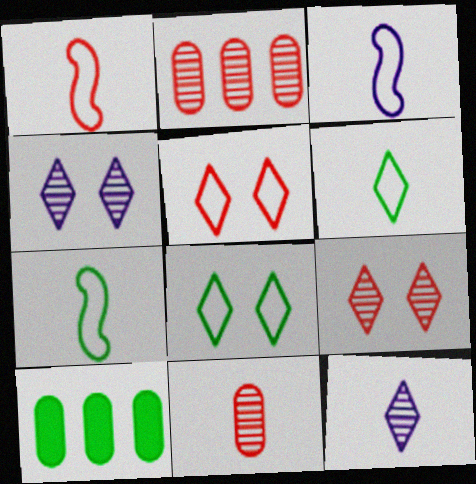[[1, 3, 7], 
[1, 4, 10], 
[3, 9, 10]]